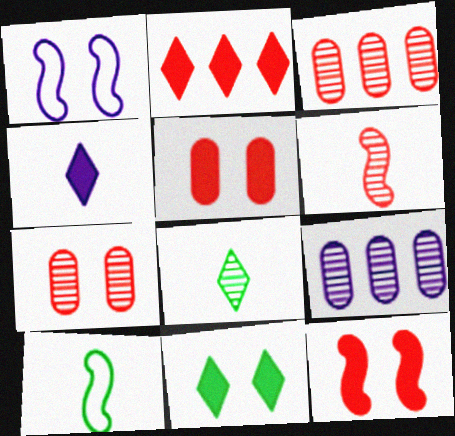[[1, 4, 9], 
[1, 7, 11], 
[2, 4, 11]]